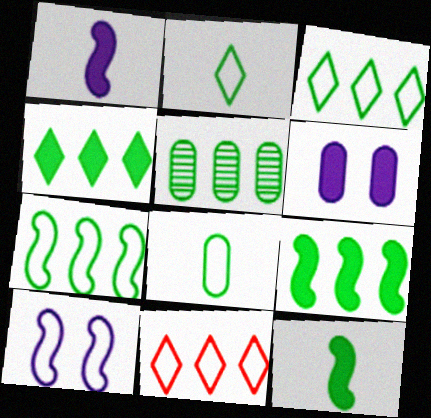[[3, 5, 9], 
[4, 5, 7], 
[8, 10, 11]]